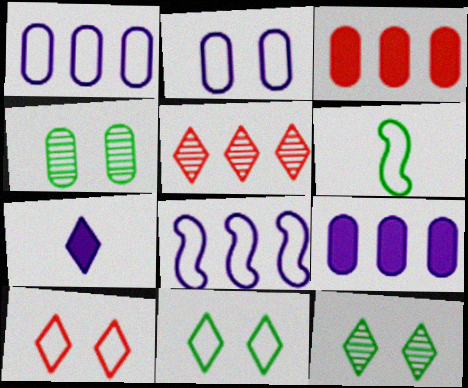[[1, 6, 10], 
[5, 7, 11]]